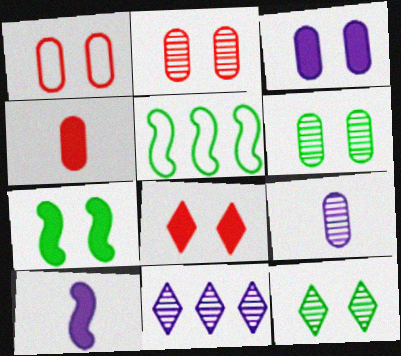[[1, 3, 6], 
[3, 7, 8], 
[5, 8, 9]]